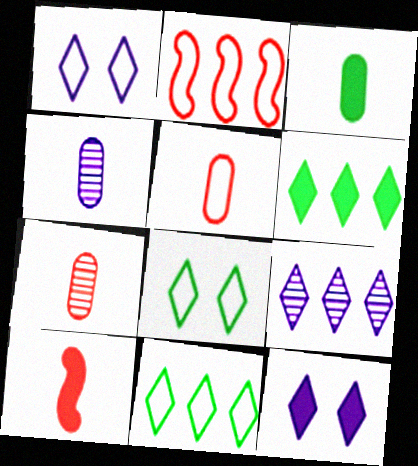[[3, 4, 5]]